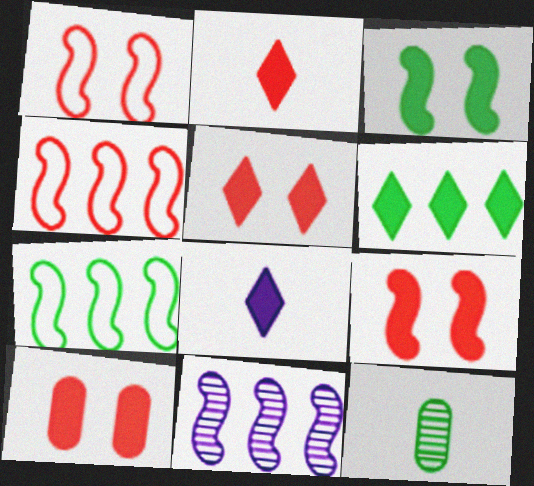[[5, 6, 8], 
[5, 9, 10]]